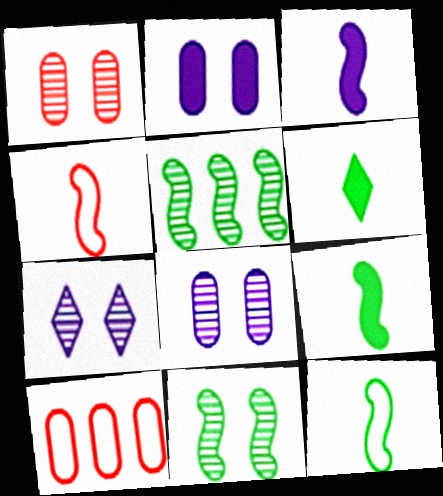[[1, 7, 11], 
[7, 9, 10]]